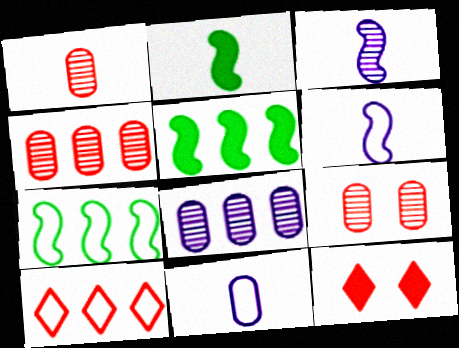[[1, 4, 9], 
[5, 8, 10]]